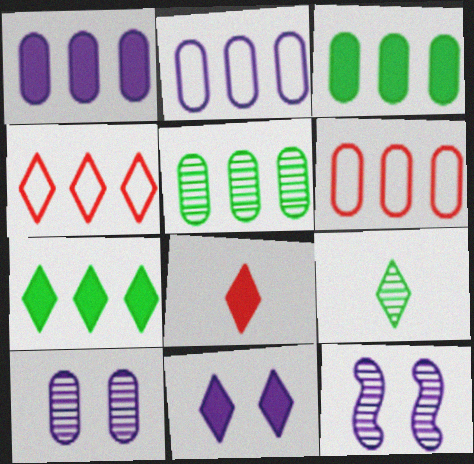[[1, 5, 6], 
[4, 9, 11], 
[7, 8, 11]]